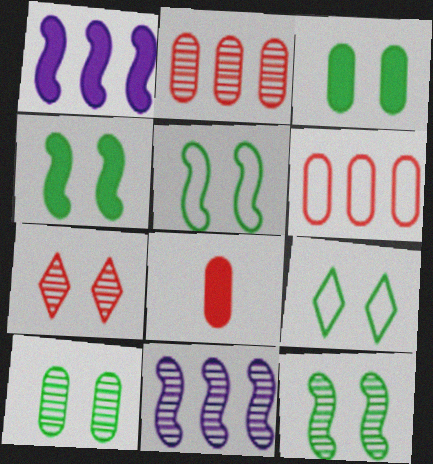[[3, 9, 12], 
[4, 5, 12], 
[4, 9, 10], 
[8, 9, 11]]